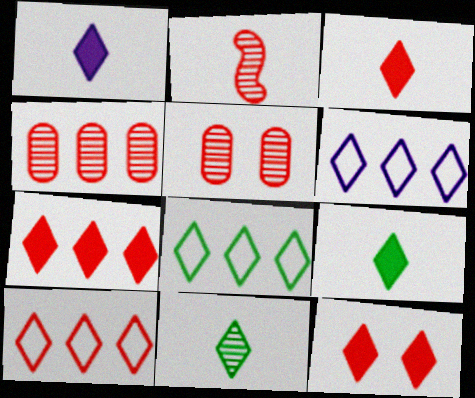[[1, 3, 9], 
[3, 7, 12], 
[6, 8, 10], 
[6, 11, 12]]